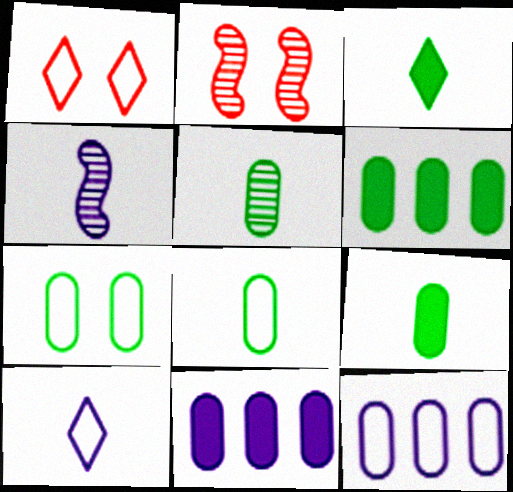[[1, 4, 6], 
[2, 3, 12], 
[2, 6, 10], 
[5, 6, 7], 
[5, 8, 9]]